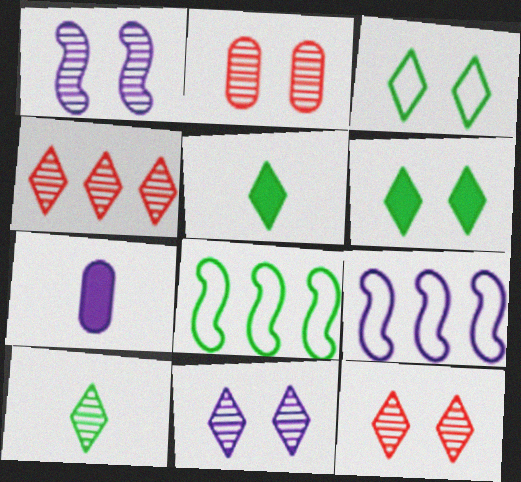[[2, 5, 9], 
[4, 10, 11], 
[7, 8, 12], 
[7, 9, 11]]